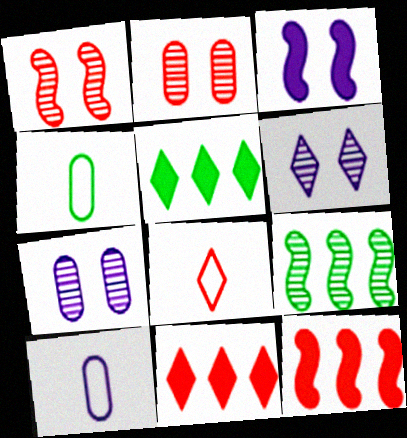[[1, 5, 10], 
[2, 8, 12], 
[4, 6, 12], 
[5, 6, 8]]